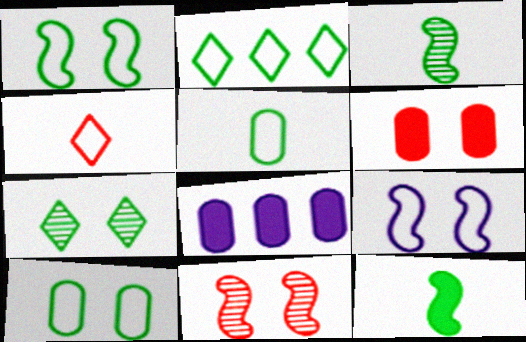[[1, 2, 5], 
[6, 7, 9]]